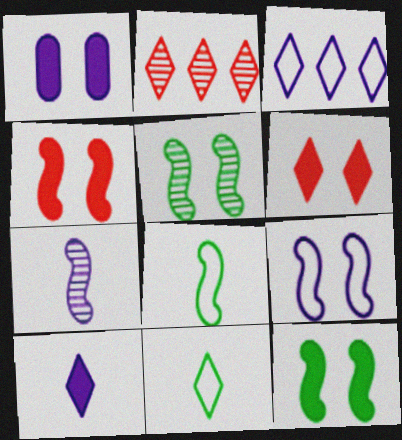[[1, 2, 8], 
[1, 3, 7], 
[1, 6, 12], 
[4, 5, 9]]